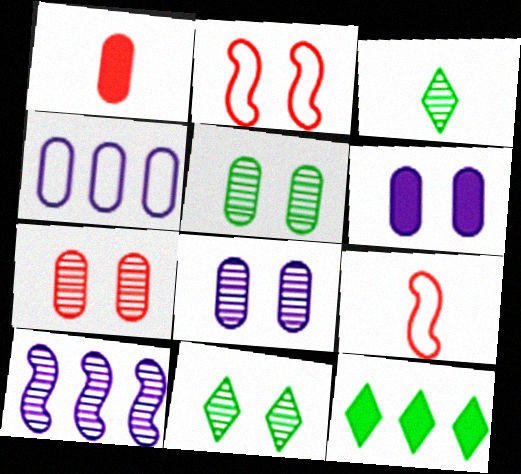[[1, 4, 5], 
[2, 6, 11], 
[3, 7, 10], 
[5, 7, 8], 
[8, 9, 12]]